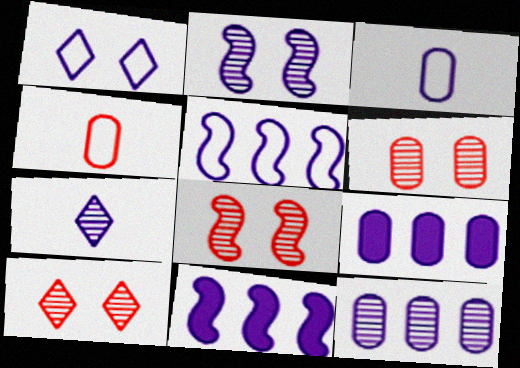[[1, 3, 5], 
[2, 7, 12], 
[6, 8, 10]]